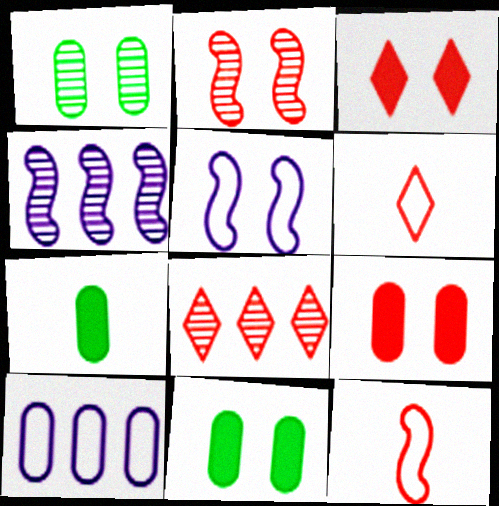[[1, 3, 5], 
[3, 6, 8], 
[4, 6, 11], 
[5, 7, 8], 
[8, 9, 12]]